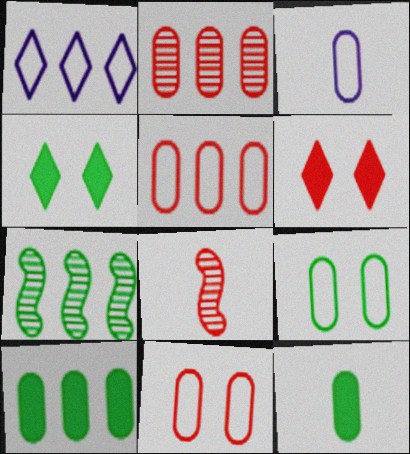[[3, 5, 9], 
[3, 6, 7], 
[5, 6, 8]]